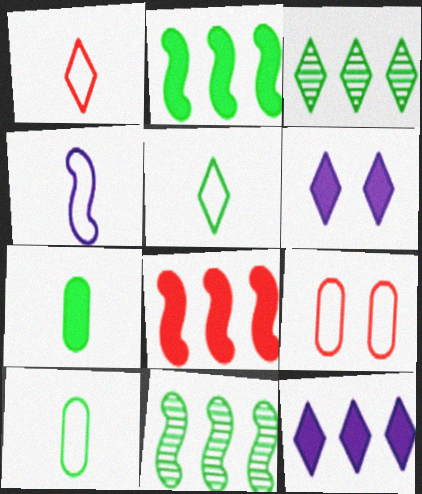[[1, 3, 6], 
[1, 4, 10], 
[6, 7, 8]]